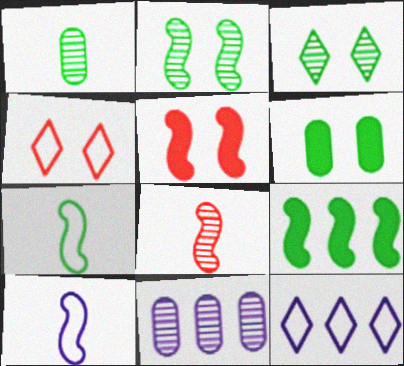[[1, 5, 12], 
[2, 7, 9], 
[3, 8, 11], 
[6, 8, 12]]